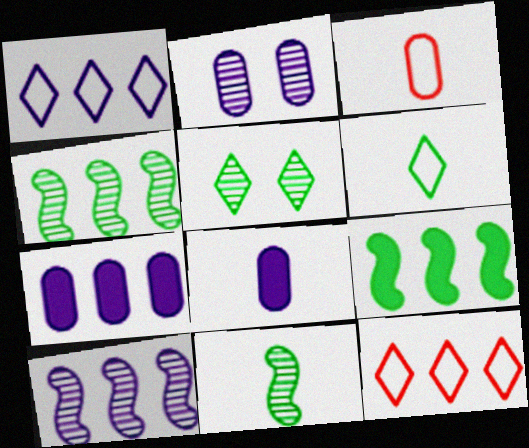[[1, 7, 10], 
[4, 7, 12]]